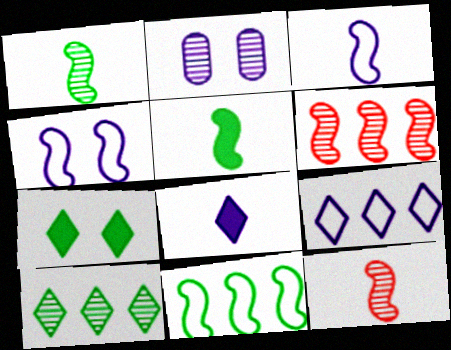[[2, 10, 12], 
[3, 5, 12], 
[4, 5, 6]]